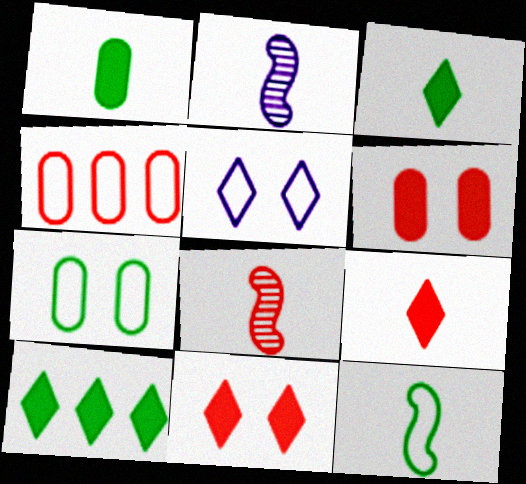[[4, 5, 12], 
[4, 8, 11]]